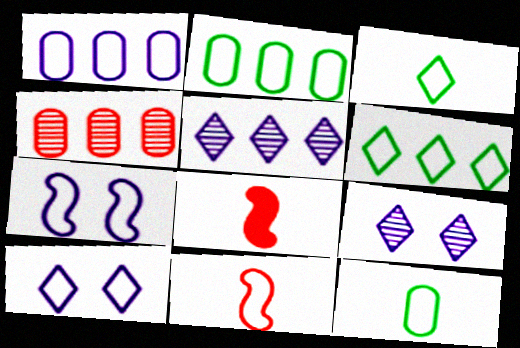[[2, 8, 9], 
[2, 10, 11]]